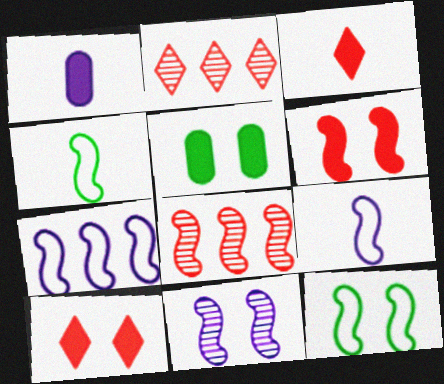[[1, 2, 12], 
[2, 5, 9], 
[6, 11, 12]]